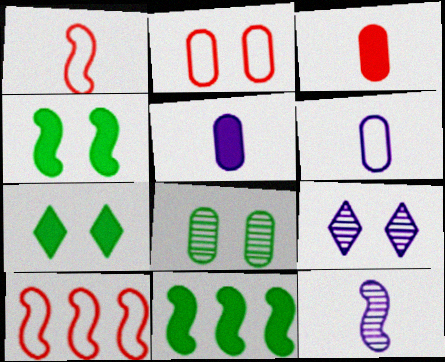[[2, 4, 9], 
[4, 10, 12]]